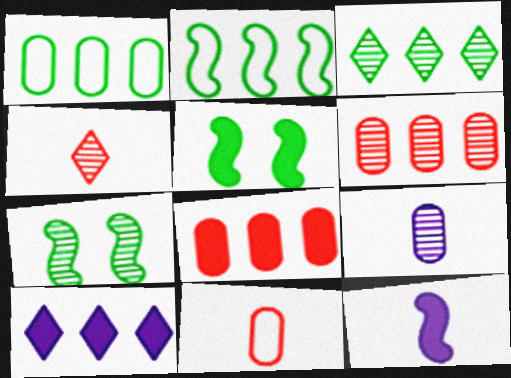[[2, 6, 10], 
[7, 10, 11]]